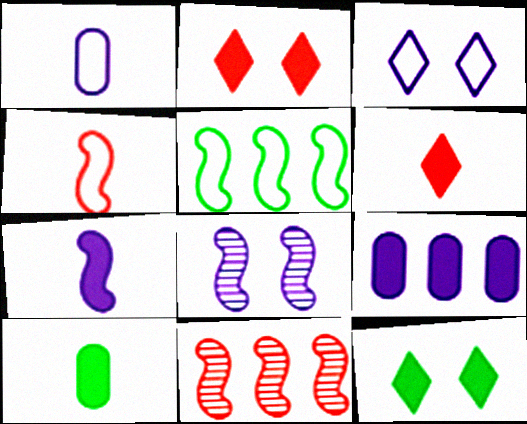[[1, 11, 12], 
[3, 10, 11], 
[6, 7, 10]]